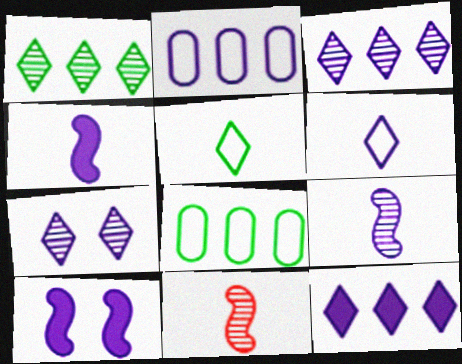[[2, 4, 7], 
[6, 7, 12]]